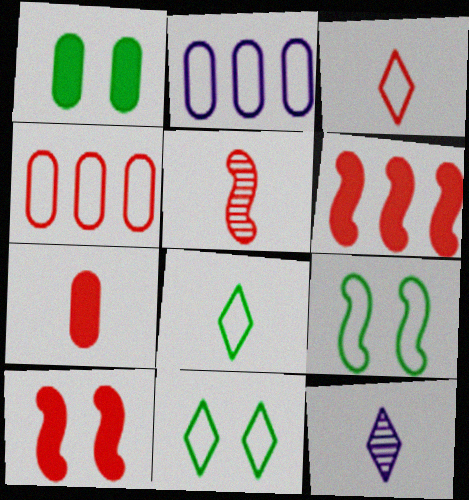[[2, 3, 9], 
[3, 5, 7]]